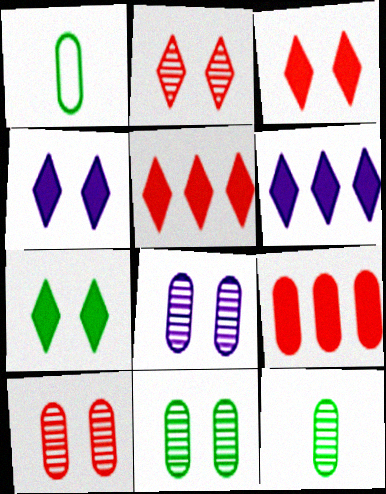[[1, 8, 9], 
[3, 4, 7], 
[8, 10, 11]]